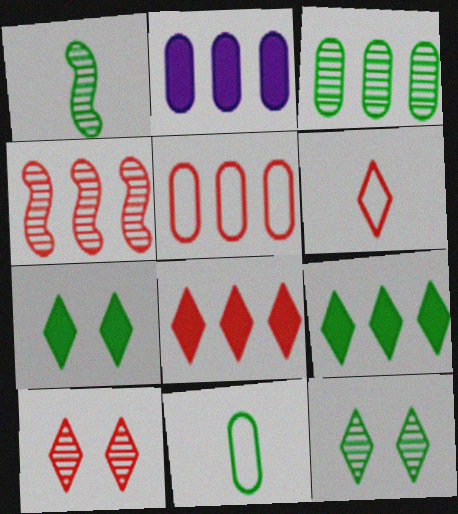[[1, 3, 12], 
[2, 3, 5], 
[4, 5, 8], 
[6, 8, 10]]